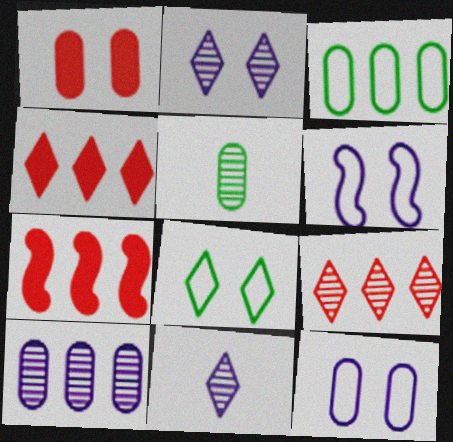[[4, 5, 6], 
[4, 8, 11]]